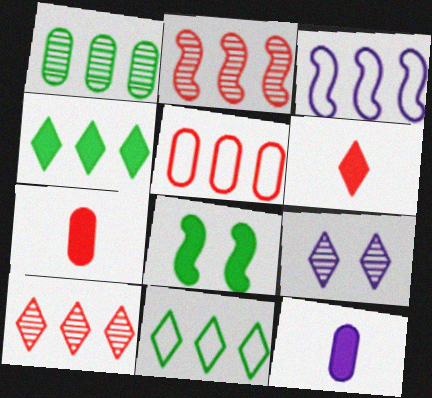[[3, 5, 11], 
[3, 9, 12], 
[6, 9, 11]]